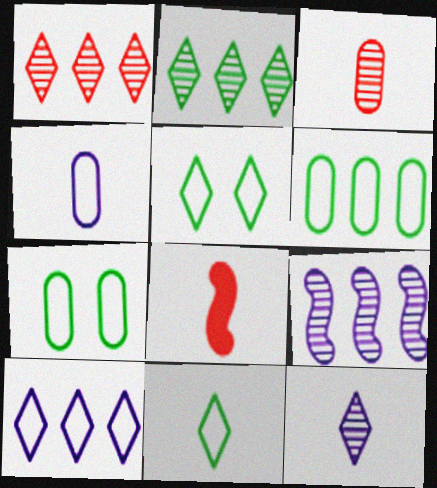[]